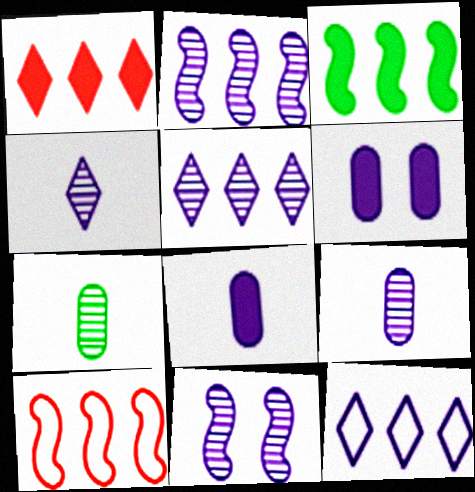[[2, 3, 10], 
[5, 9, 11], 
[8, 11, 12]]